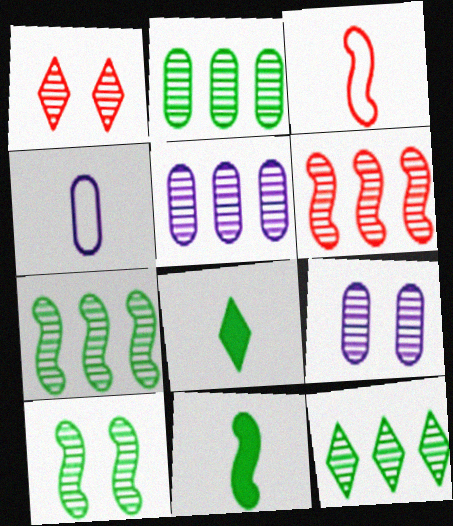[[1, 9, 10], 
[2, 7, 12], 
[5, 6, 12]]